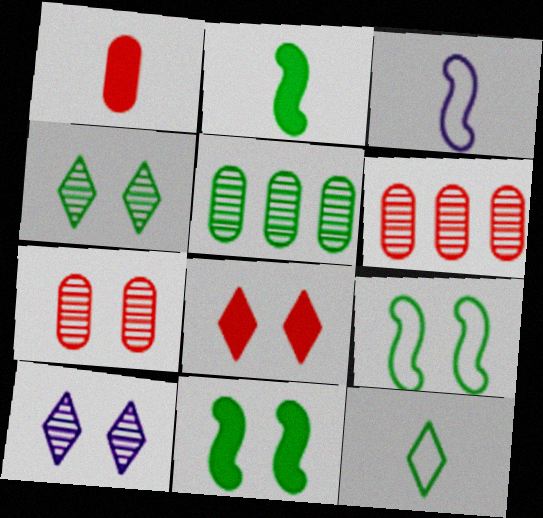[[3, 5, 8], 
[5, 11, 12]]